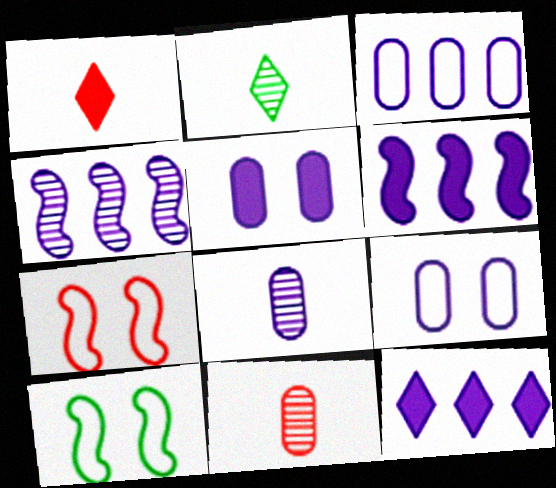[[3, 4, 12], 
[3, 5, 8], 
[10, 11, 12]]